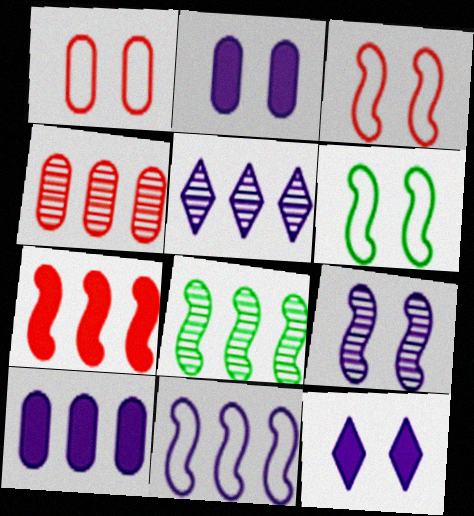[[4, 5, 8], 
[5, 10, 11], 
[7, 8, 11]]